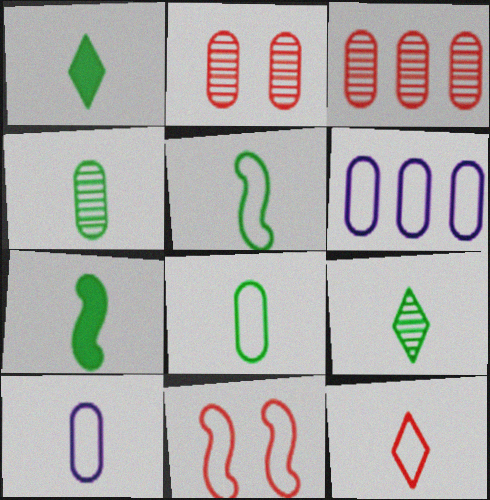[[1, 4, 5], 
[5, 10, 12], 
[7, 8, 9]]